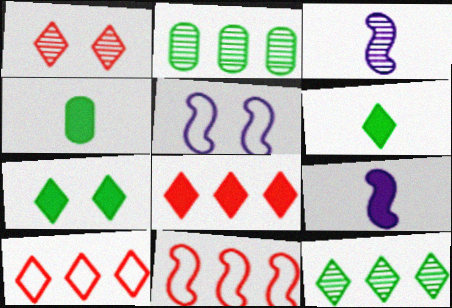[[1, 2, 3]]